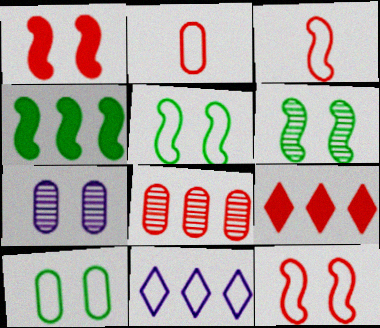[[2, 5, 11], 
[3, 10, 11], 
[4, 8, 11]]